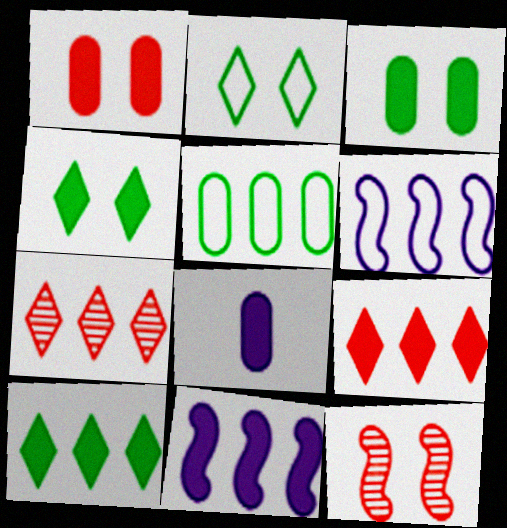[[5, 7, 11]]